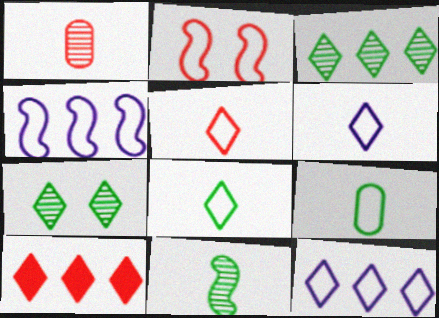[[1, 2, 10], 
[2, 9, 12], 
[3, 10, 12], 
[5, 6, 8], 
[6, 7, 10]]